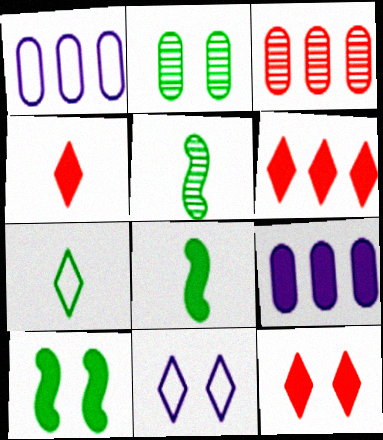[[1, 5, 12], 
[3, 8, 11], 
[4, 6, 12], 
[4, 9, 10], 
[8, 9, 12]]